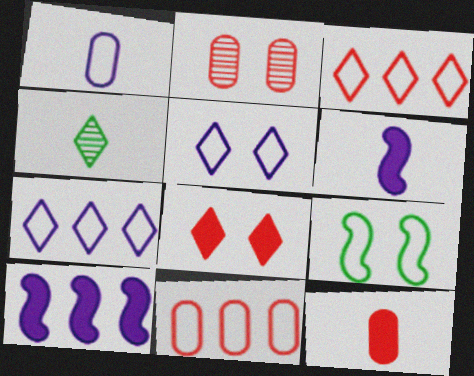[[1, 3, 9], 
[2, 11, 12], 
[4, 7, 8]]